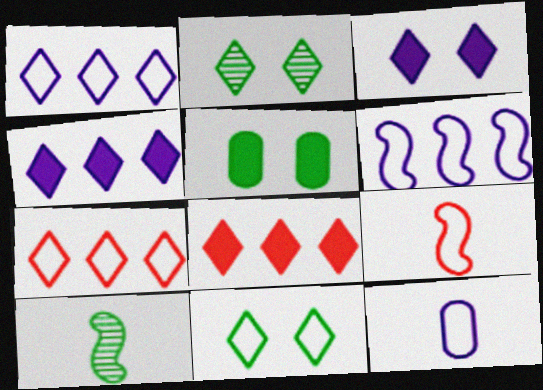[]